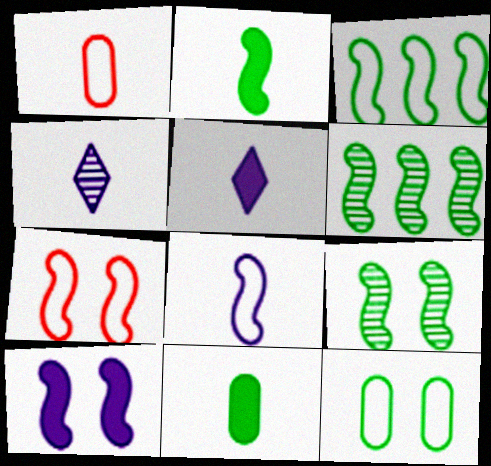[[1, 2, 4], 
[2, 3, 9], 
[3, 7, 8], 
[7, 9, 10]]